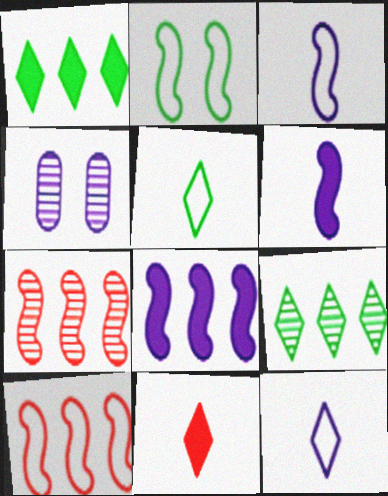[[2, 3, 10], 
[2, 6, 7], 
[4, 8, 12]]